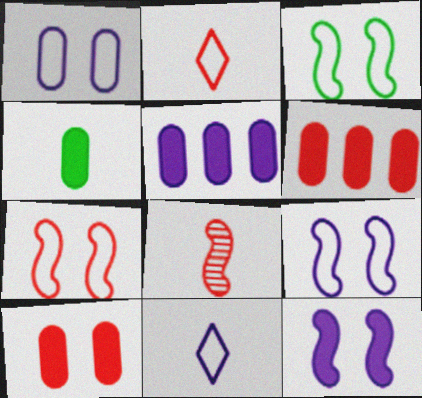[[3, 7, 9], 
[4, 5, 10], 
[4, 8, 11]]